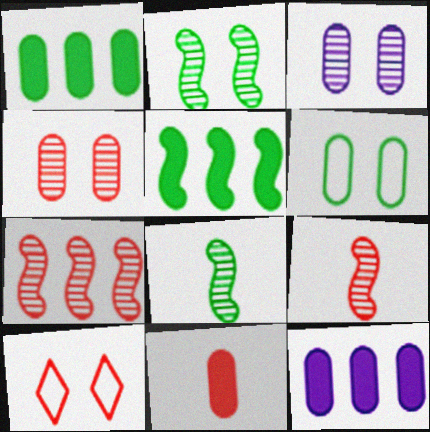[[7, 10, 11], 
[8, 10, 12]]